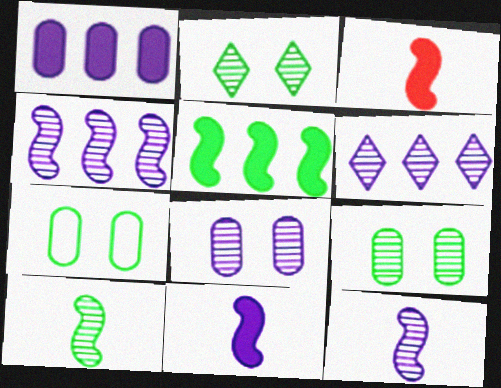[[3, 6, 7], 
[6, 8, 12]]